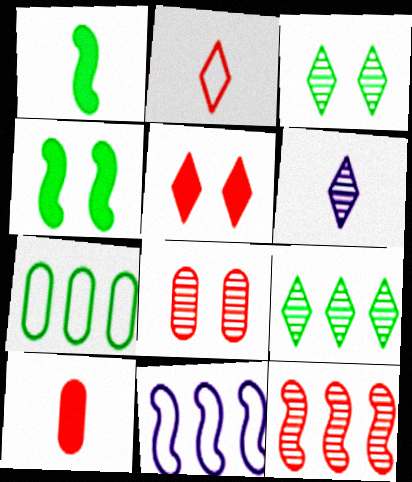[[1, 3, 7], 
[3, 10, 11]]